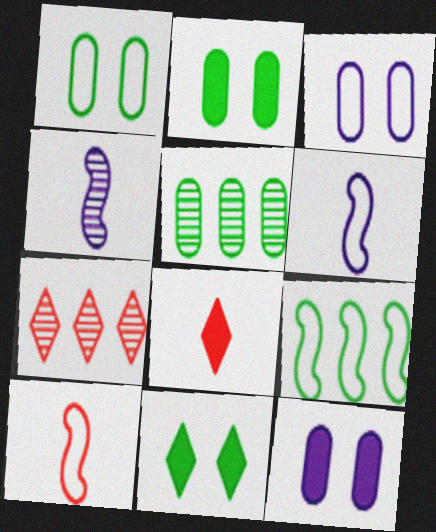[[2, 6, 7]]